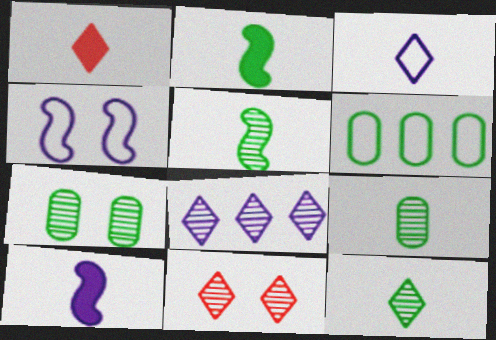[[1, 3, 12], 
[5, 9, 12], 
[6, 10, 11], 
[8, 11, 12]]